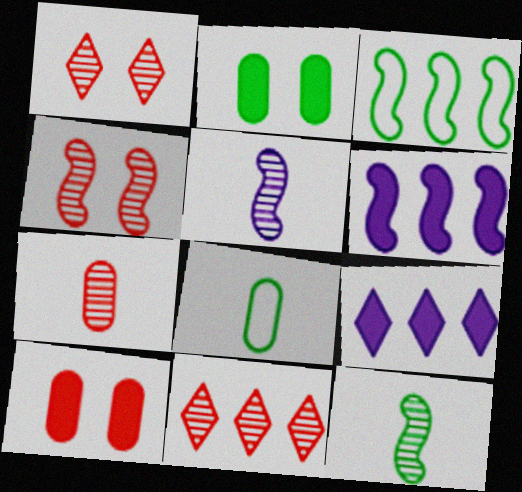[[1, 6, 8], 
[4, 7, 11], 
[4, 8, 9]]